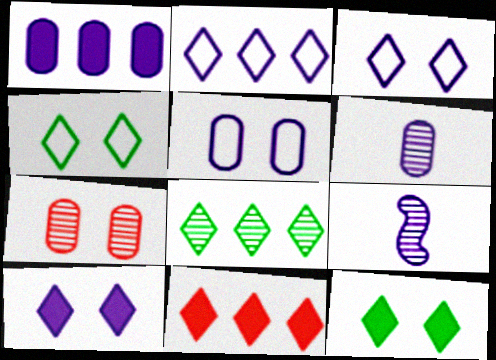[[1, 3, 9], 
[1, 5, 6], 
[2, 8, 11], 
[7, 8, 9]]